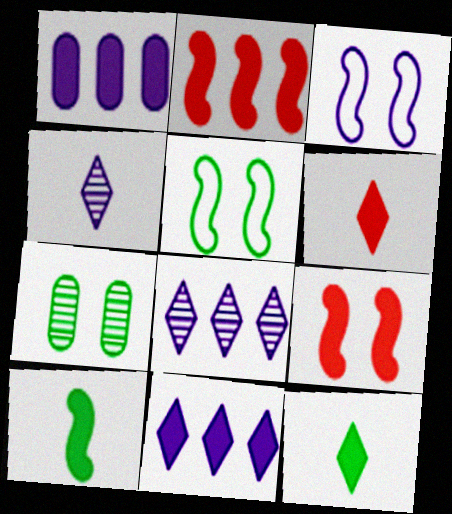[[1, 3, 4], 
[1, 9, 12]]